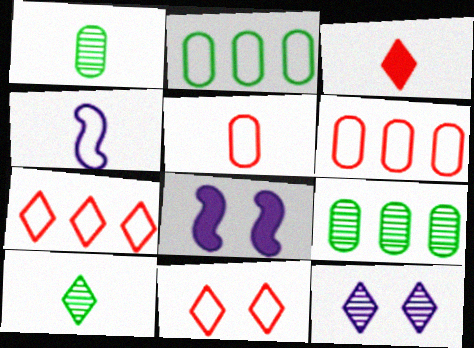[[1, 3, 4], 
[1, 7, 8], 
[2, 4, 11], 
[6, 8, 10]]